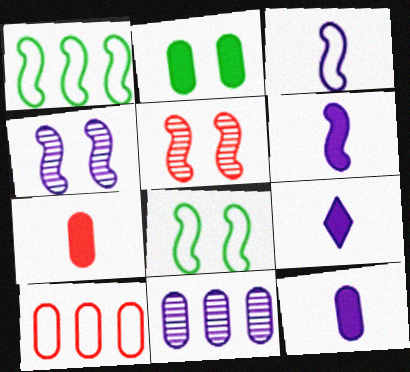[[1, 5, 6], 
[6, 9, 12]]